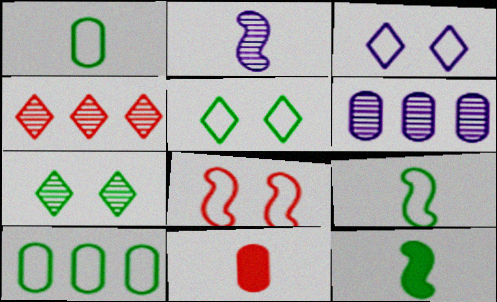[[4, 8, 11], 
[5, 9, 10], 
[7, 10, 12]]